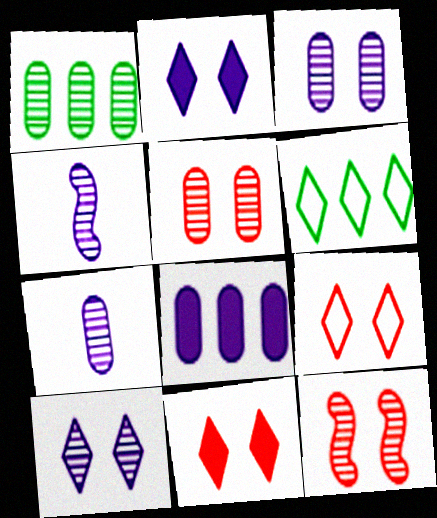[[1, 5, 7]]